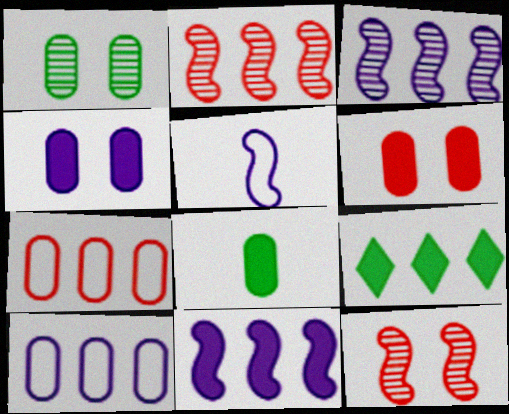[[2, 9, 10], 
[3, 7, 9]]